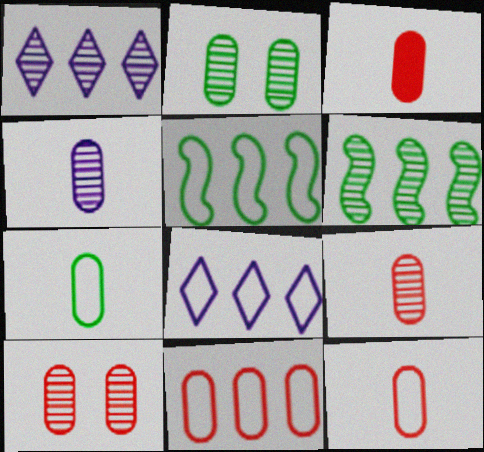[[3, 4, 7], 
[3, 9, 12], 
[3, 10, 11], 
[5, 8, 11]]